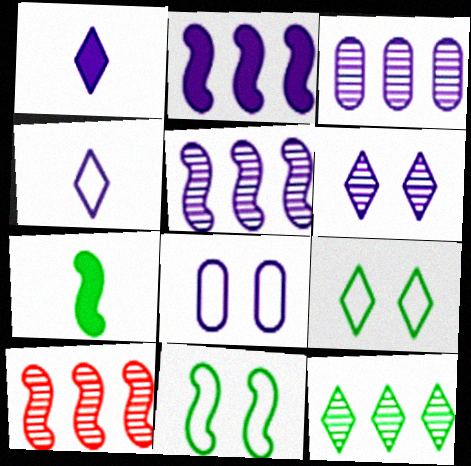[[1, 5, 8], 
[3, 10, 12]]